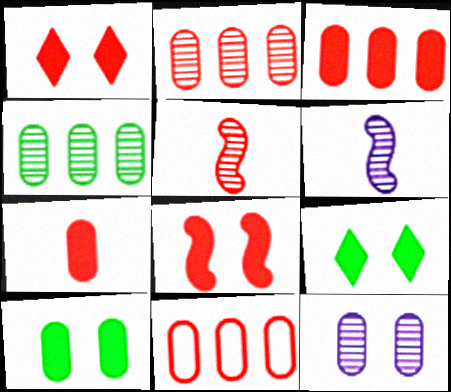[[1, 5, 11], 
[2, 3, 11], 
[6, 9, 11]]